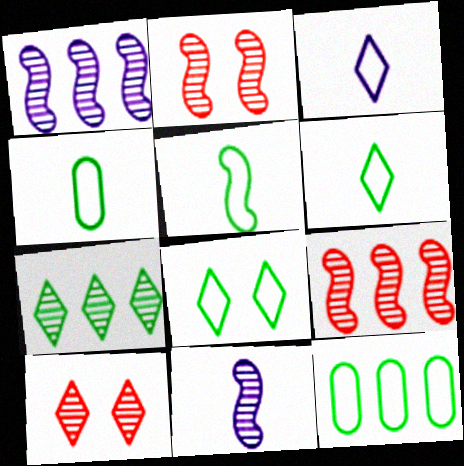[[4, 5, 6], 
[5, 8, 12]]